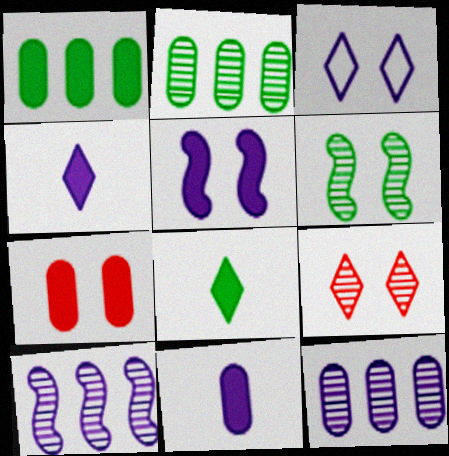[[1, 7, 11], 
[3, 6, 7], 
[3, 10, 11]]